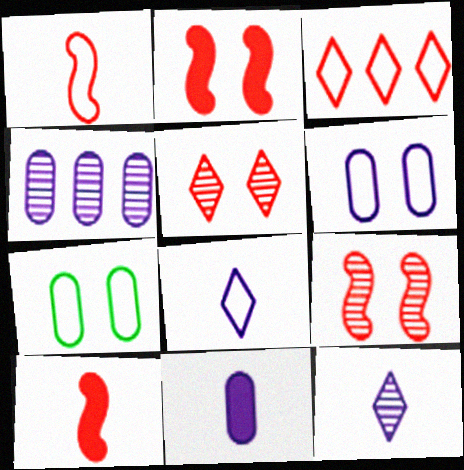[[4, 6, 11]]